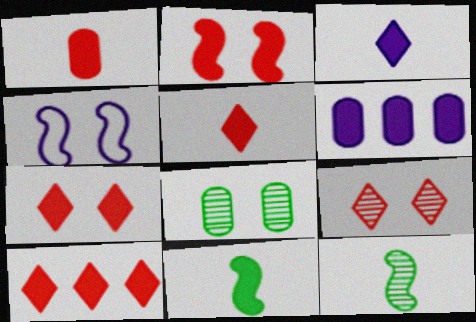[[1, 2, 10], 
[1, 3, 11], 
[4, 7, 8], 
[5, 7, 10], 
[6, 7, 11]]